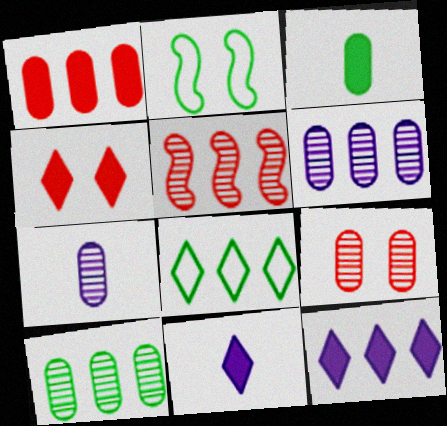[[7, 9, 10]]